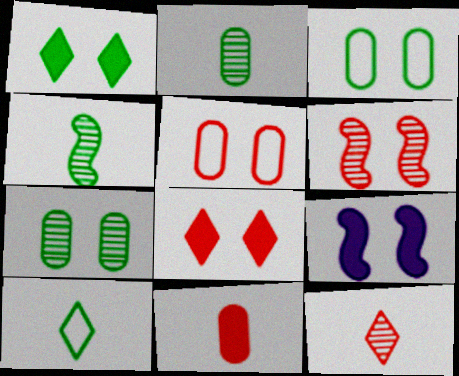[[5, 6, 8]]